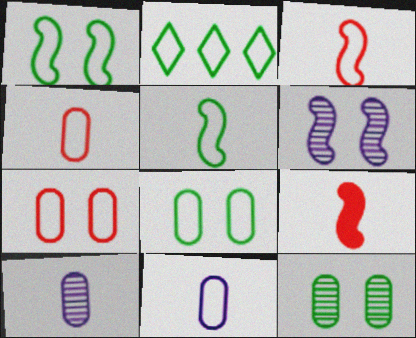[[2, 5, 8]]